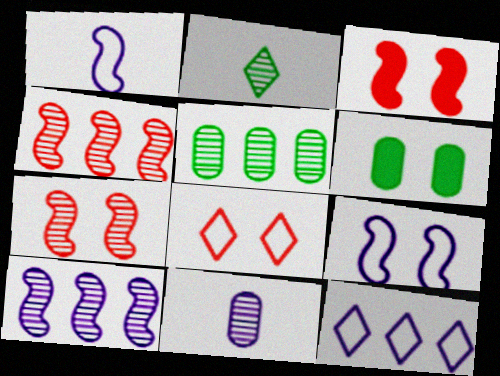[]